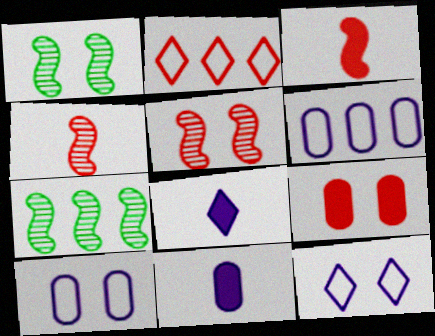[[1, 2, 11], 
[1, 9, 12], 
[2, 4, 9]]